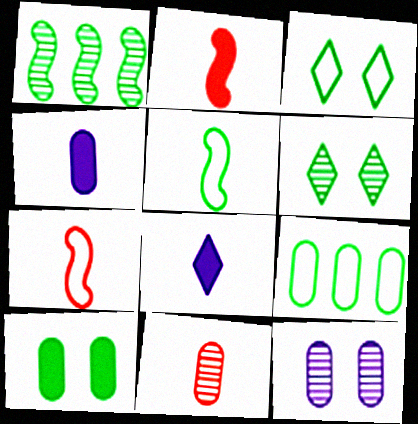[[3, 5, 9], 
[5, 8, 11]]